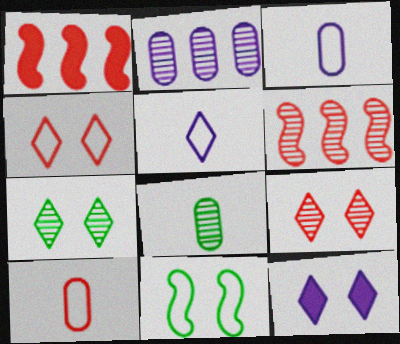[[1, 3, 7], 
[1, 9, 10], 
[4, 7, 12]]